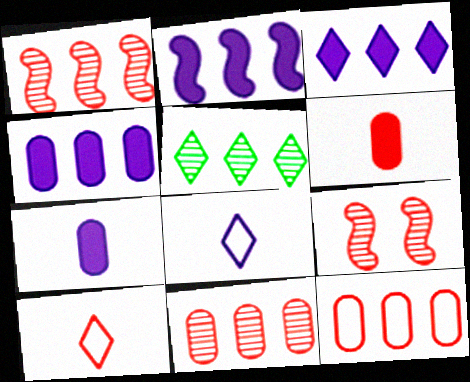[[2, 3, 4], 
[2, 5, 12]]